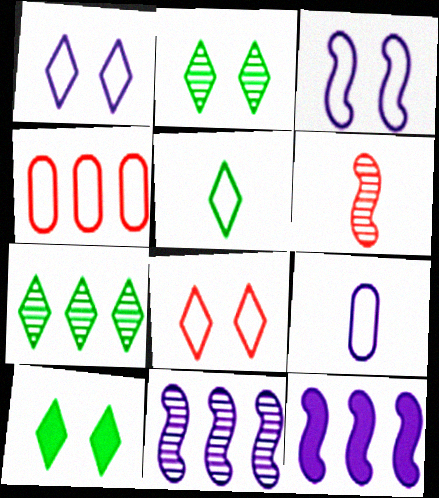[[3, 4, 5], 
[4, 7, 12], 
[5, 7, 10]]